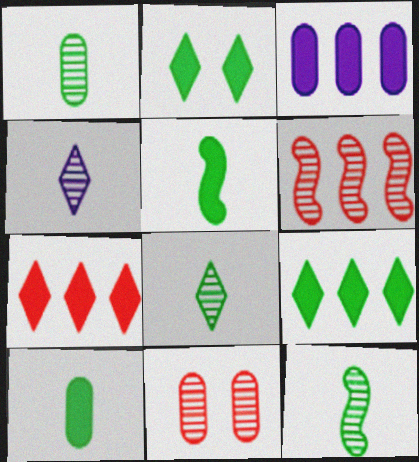[[1, 8, 12]]